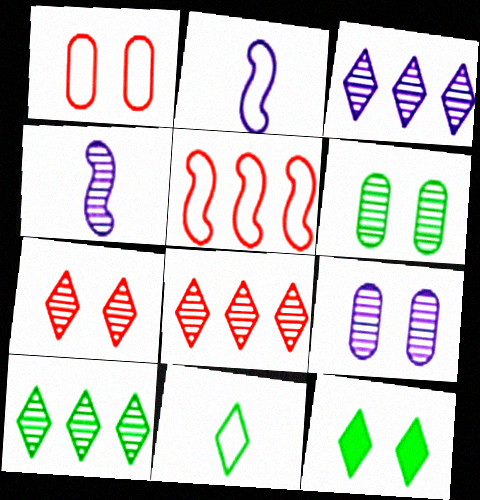[[3, 4, 9], 
[3, 8, 10], 
[4, 6, 8], 
[10, 11, 12]]